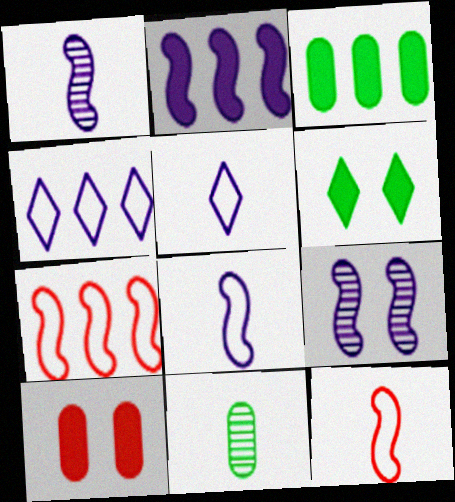[[2, 8, 9]]